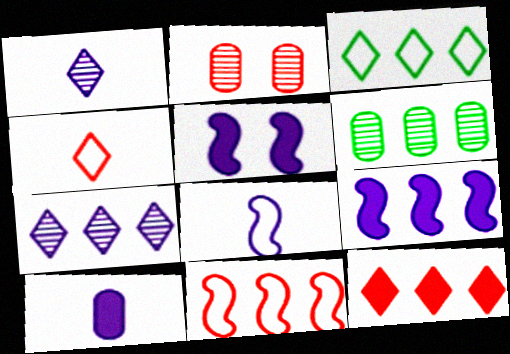[[1, 8, 10], 
[3, 7, 12], 
[4, 5, 6]]